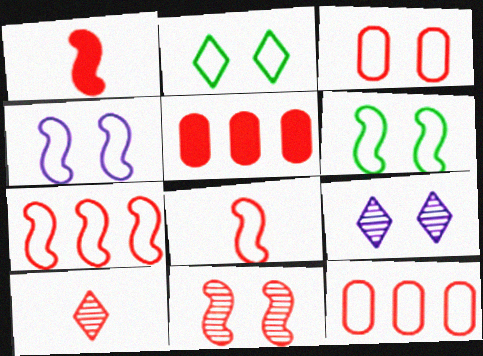[[1, 7, 11], 
[2, 3, 4]]